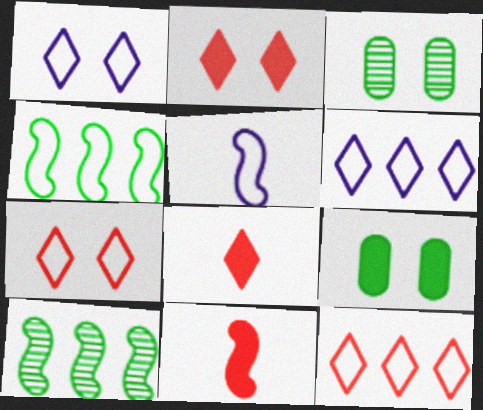[[3, 6, 11]]